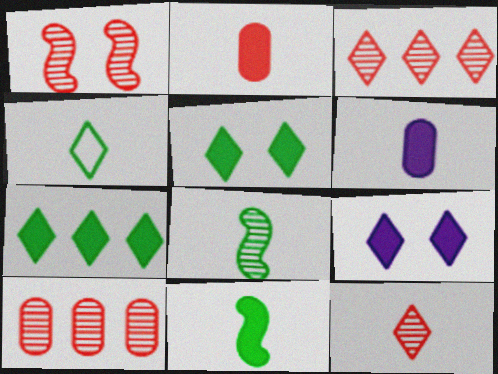[[1, 10, 12], 
[3, 4, 9]]